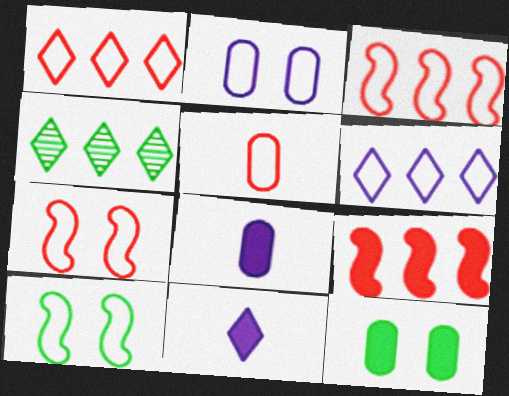[[1, 5, 7], 
[4, 7, 8], 
[5, 6, 10], 
[9, 11, 12]]